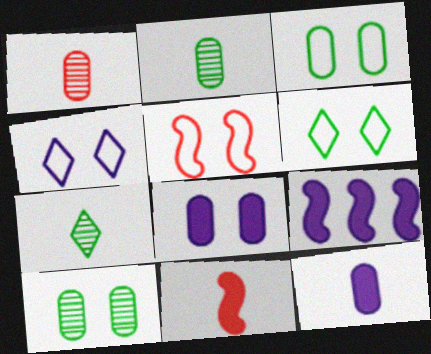[[1, 6, 9], 
[3, 4, 5]]